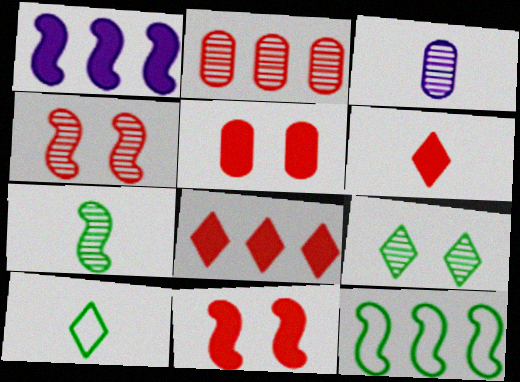[]